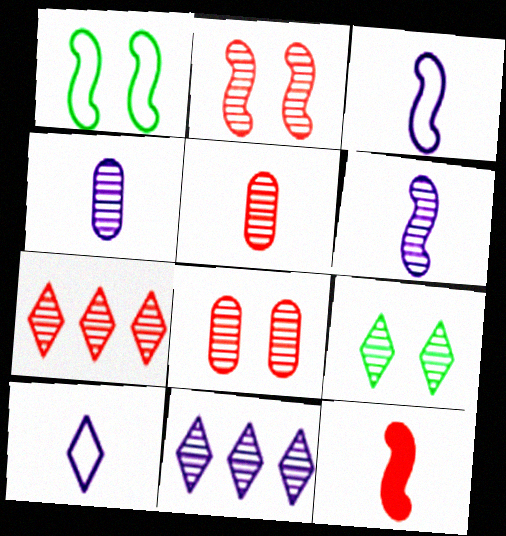[[2, 5, 7]]